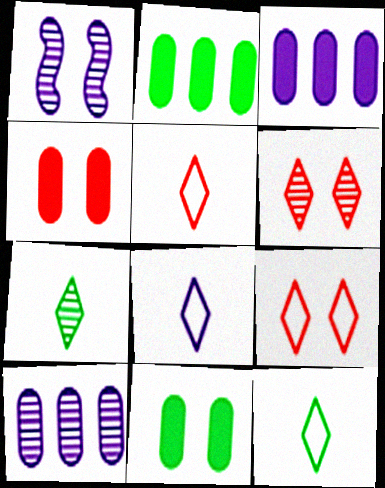[[1, 2, 5], 
[1, 3, 8], 
[1, 9, 11], 
[5, 8, 12]]